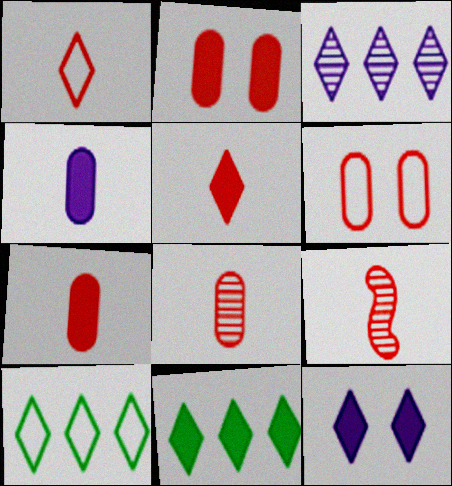[[1, 7, 9], 
[5, 11, 12]]